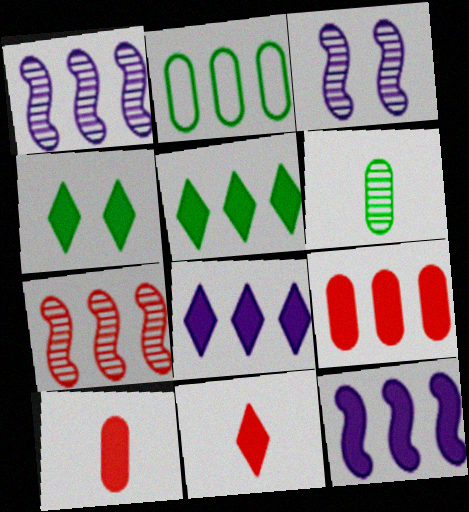[[2, 3, 11], 
[2, 7, 8], 
[4, 8, 11], 
[4, 10, 12], 
[5, 9, 12]]